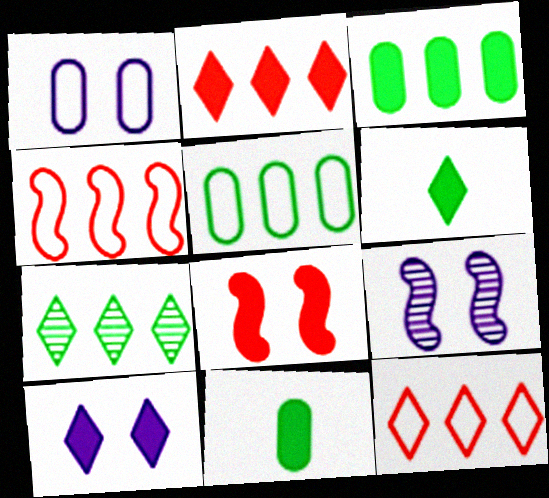[[1, 9, 10], 
[2, 6, 10], 
[9, 11, 12]]